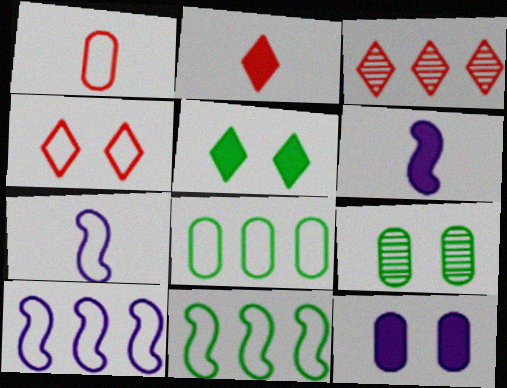[[2, 3, 4], 
[2, 9, 10], 
[4, 7, 8]]